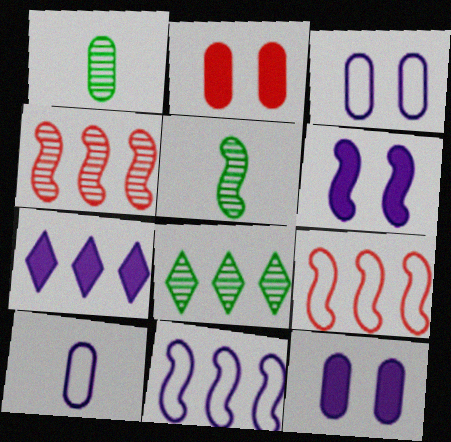[[5, 6, 9]]